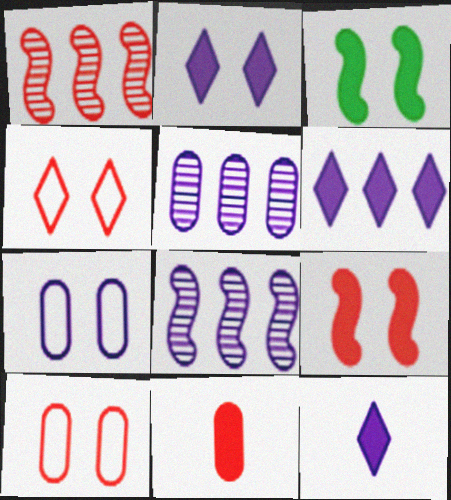[[1, 4, 11], 
[2, 6, 12], 
[3, 6, 11], 
[7, 8, 12]]